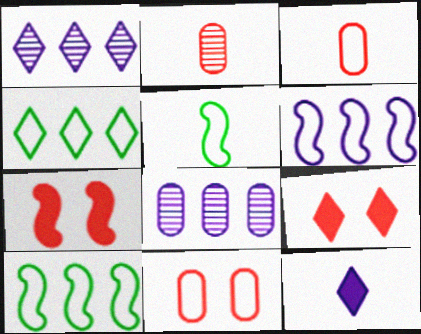[[2, 5, 12], 
[5, 8, 9]]